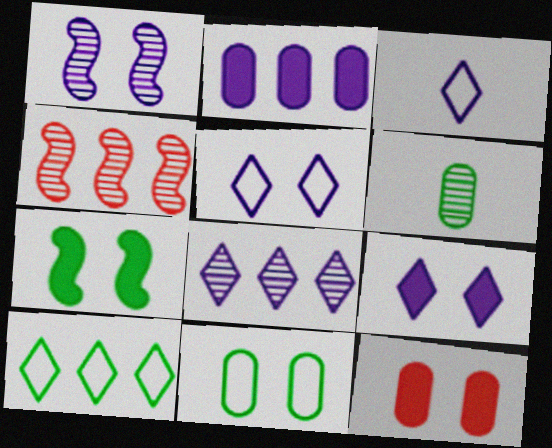[[1, 2, 3], 
[2, 4, 10], 
[3, 8, 9], 
[6, 7, 10], 
[7, 9, 12]]